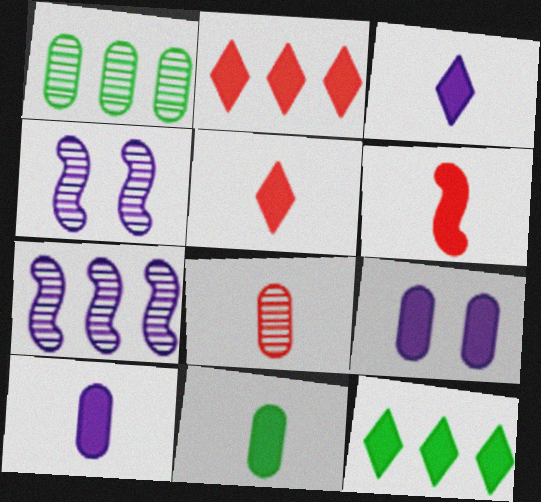[[3, 6, 11], 
[6, 9, 12]]